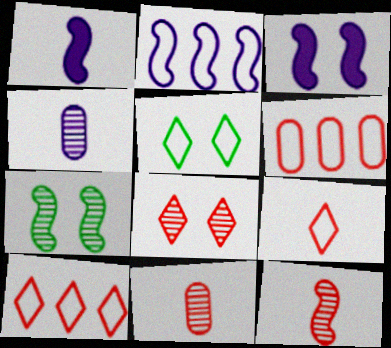[]